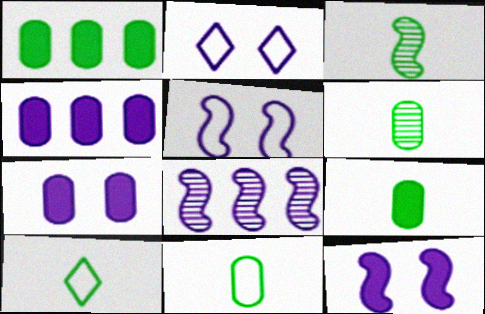[[3, 9, 10], 
[6, 9, 11]]